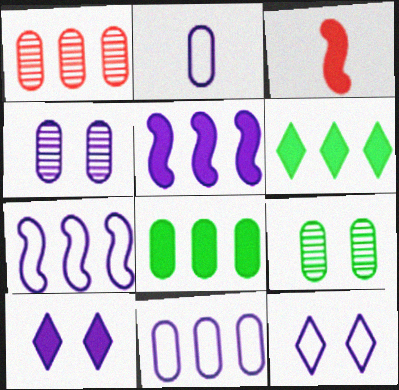[[1, 6, 7], 
[1, 8, 11], 
[2, 7, 12], 
[3, 8, 10]]